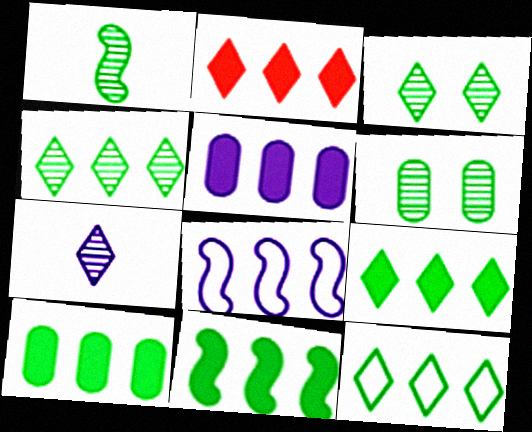[[1, 4, 6], 
[2, 5, 11], 
[4, 9, 12], 
[9, 10, 11]]